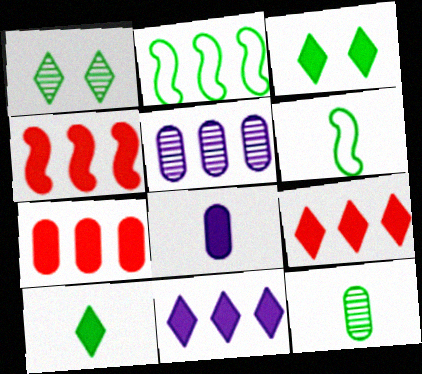[[2, 3, 12], 
[2, 5, 9], 
[3, 4, 8], 
[4, 7, 9], 
[6, 10, 12]]